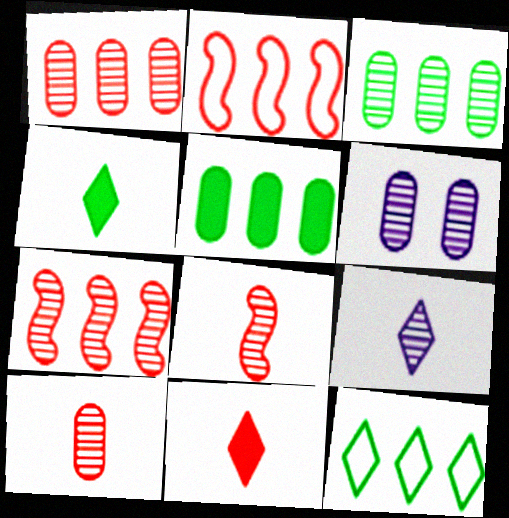[[2, 4, 6], 
[3, 6, 10]]